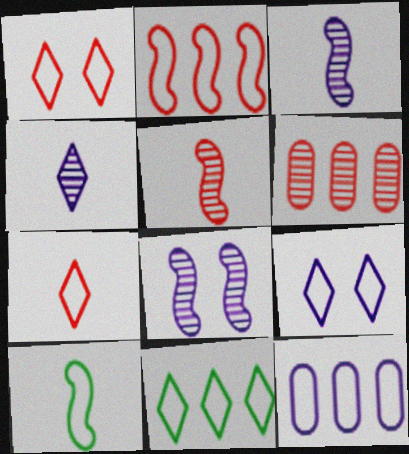[[1, 10, 12], 
[2, 11, 12], 
[7, 9, 11]]